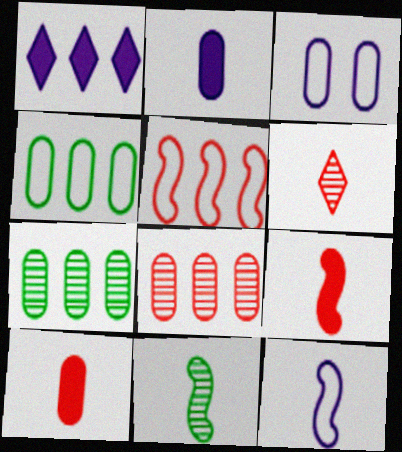[[1, 5, 7], 
[3, 7, 10], 
[9, 11, 12]]